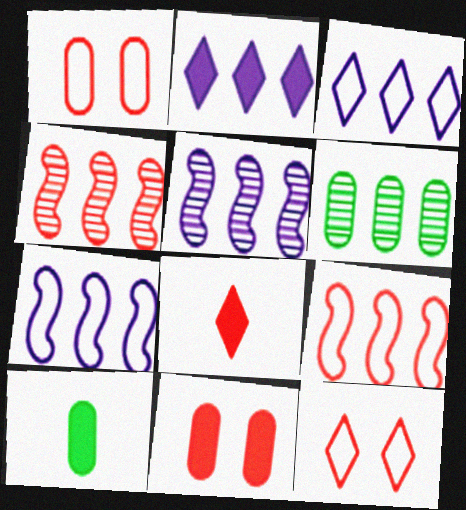[[1, 4, 8], 
[2, 6, 9], 
[5, 10, 12]]